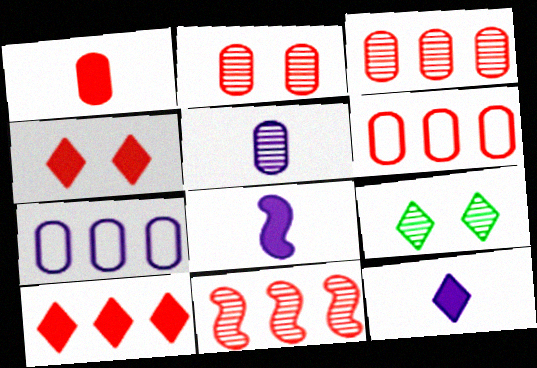[[1, 2, 6], 
[5, 9, 11], 
[6, 8, 9], 
[6, 10, 11]]